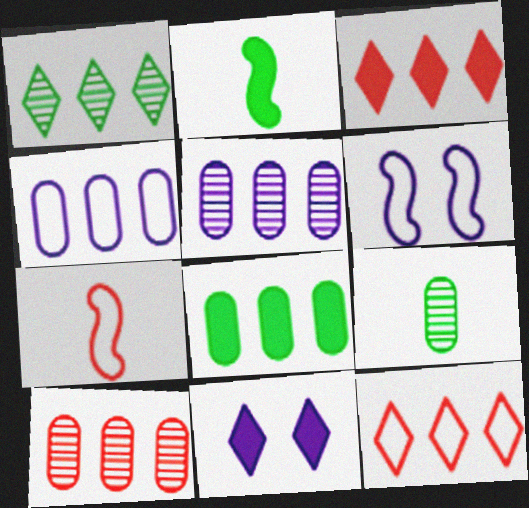[[3, 6, 9], 
[4, 8, 10]]